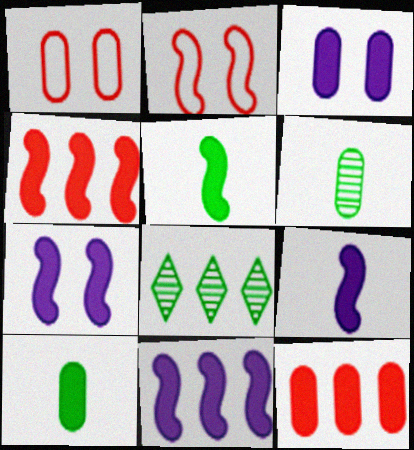[[1, 8, 9], 
[3, 10, 12], 
[4, 5, 7], 
[7, 9, 11]]